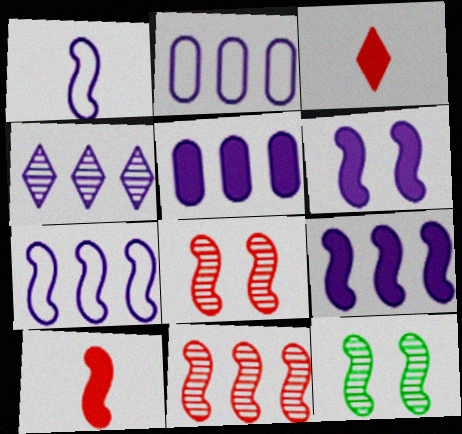[[2, 3, 12], 
[2, 4, 9], 
[4, 5, 7], 
[7, 10, 12]]